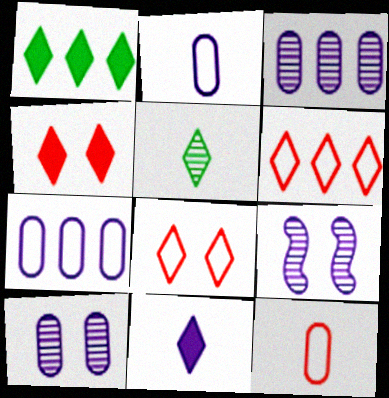[[1, 4, 11], 
[1, 9, 12], 
[7, 9, 11]]